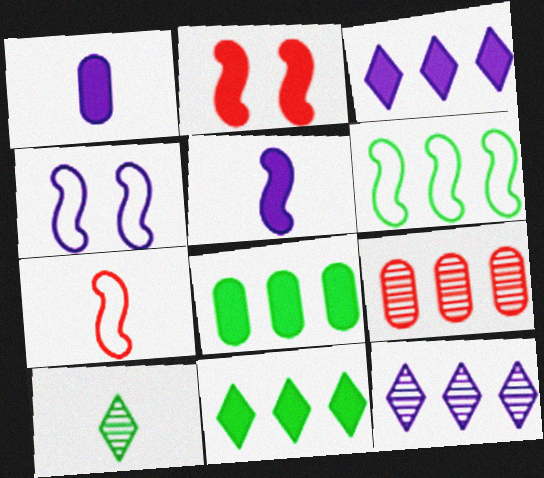[[1, 2, 11], 
[1, 4, 12], 
[1, 7, 10], 
[3, 6, 9], 
[4, 6, 7]]